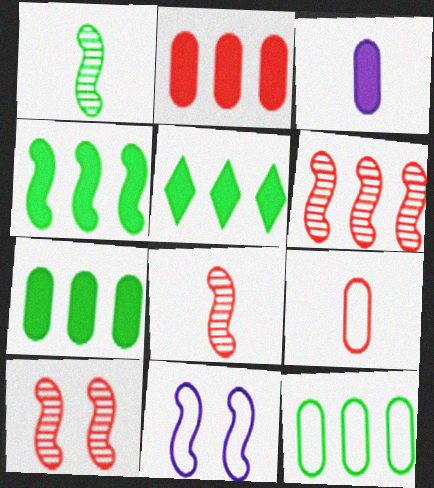[[4, 5, 7], 
[4, 8, 11], 
[6, 8, 10]]